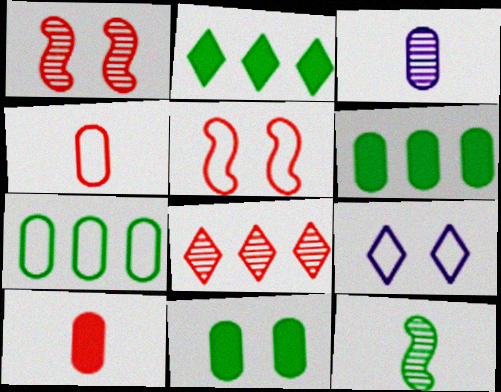[[1, 9, 11], 
[2, 3, 5], 
[5, 8, 10]]